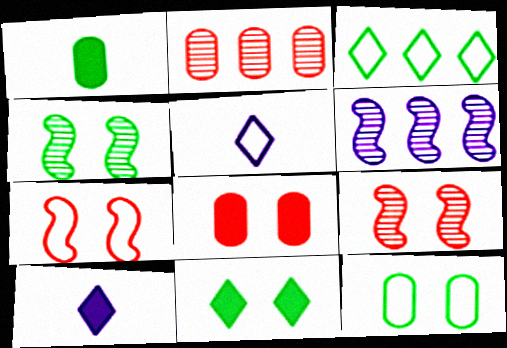[[1, 3, 4], 
[4, 11, 12]]